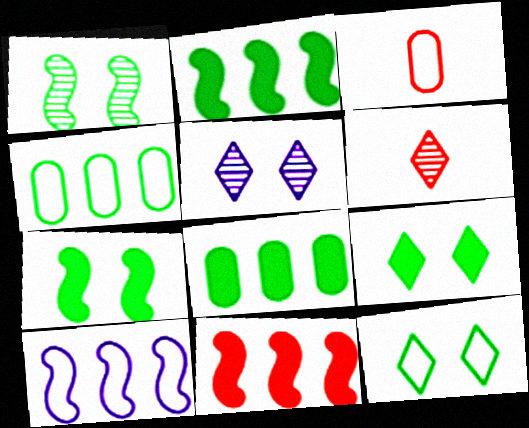[[2, 3, 5], 
[3, 10, 12]]